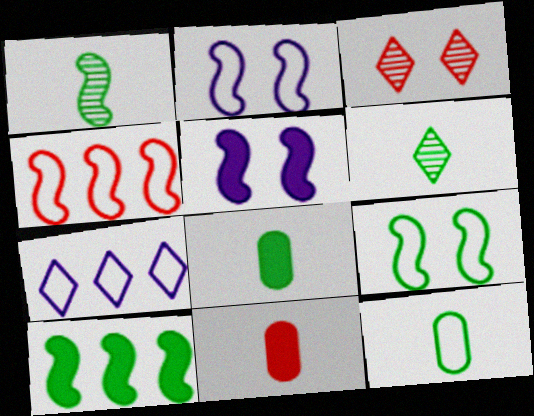[[1, 4, 5], 
[1, 9, 10], 
[3, 4, 11]]